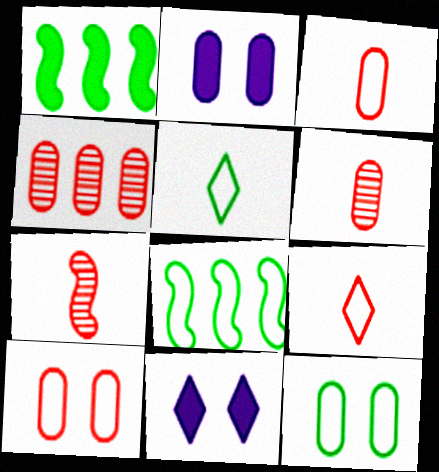[[5, 8, 12], 
[6, 8, 11]]